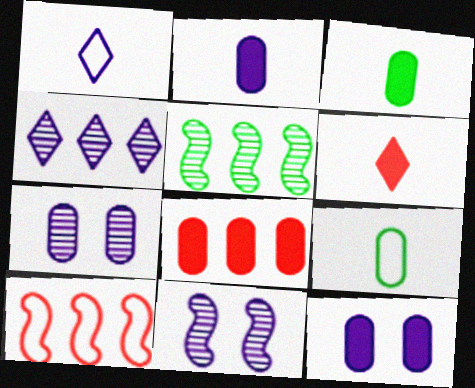[[3, 8, 12], 
[7, 8, 9]]